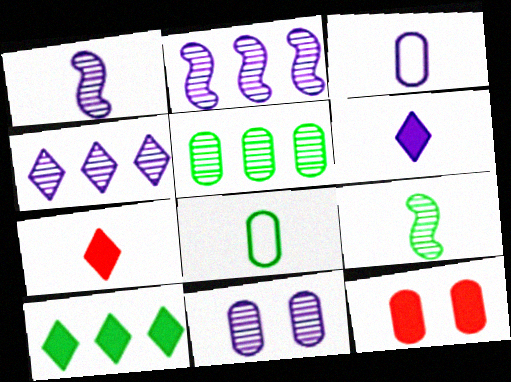[[1, 3, 6], 
[1, 4, 11], 
[1, 7, 8], 
[3, 5, 12], 
[3, 7, 9]]